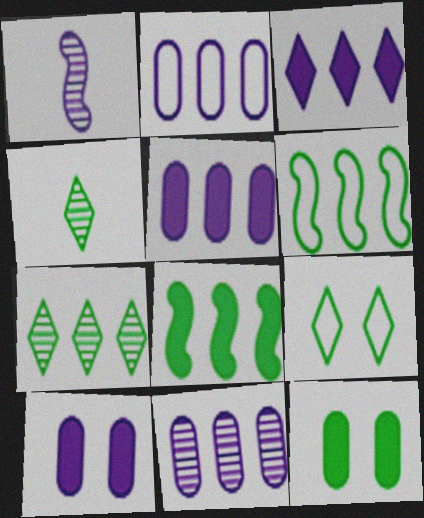[[2, 5, 11], 
[4, 6, 12]]